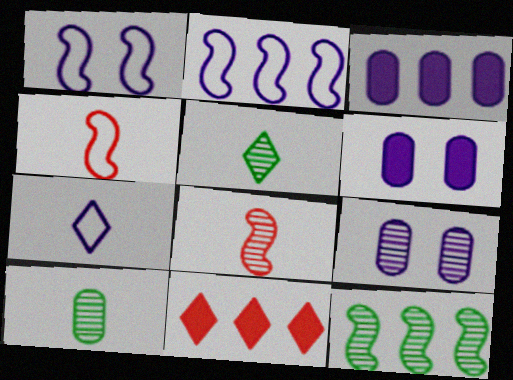[[1, 10, 11]]